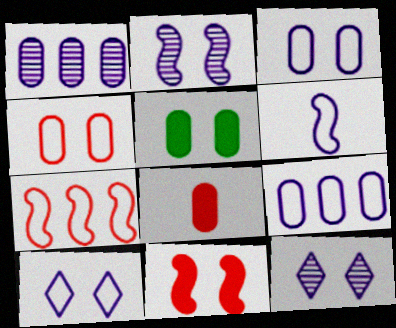[[6, 9, 10]]